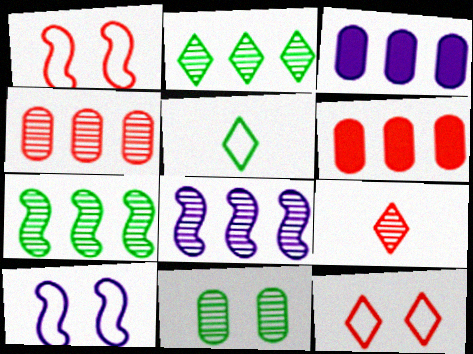[[1, 6, 9], 
[2, 4, 8], 
[8, 9, 11]]